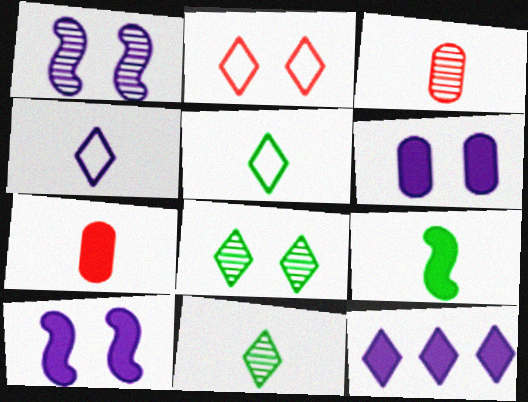[[2, 11, 12], 
[3, 4, 9]]